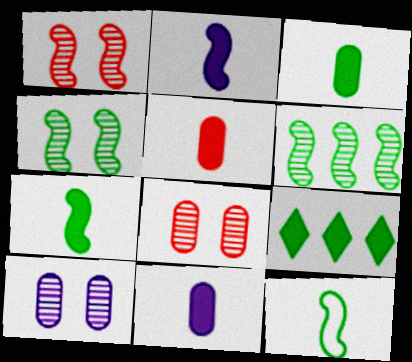[[3, 5, 11]]